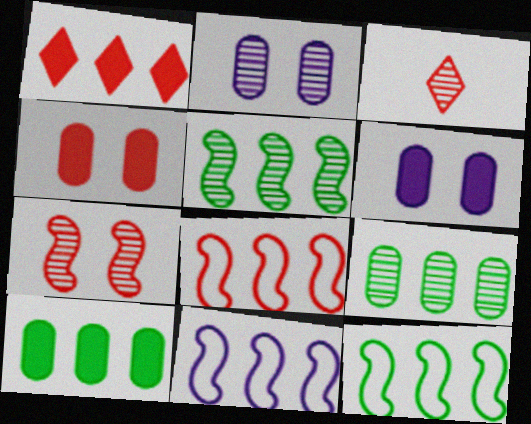[[1, 9, 11], 
[2, 3, 5], 
[3, 4, 8], 
[3, 6, 12], 
[8, 11, 12]]